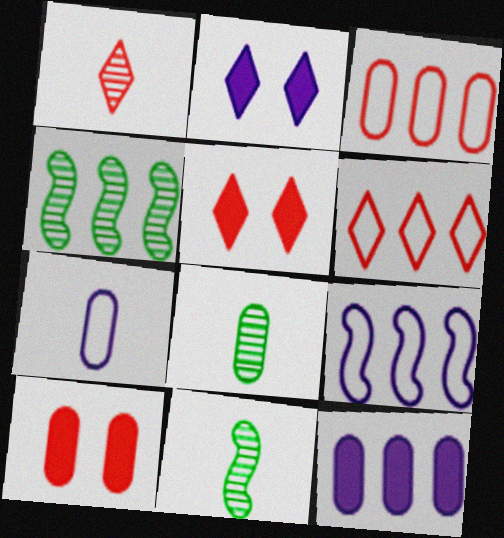[[1, 5, 6], 
[2, 3, 11], 
[4, 5, 7], 
[4, 6, 12], 
[5, 8, 9]]